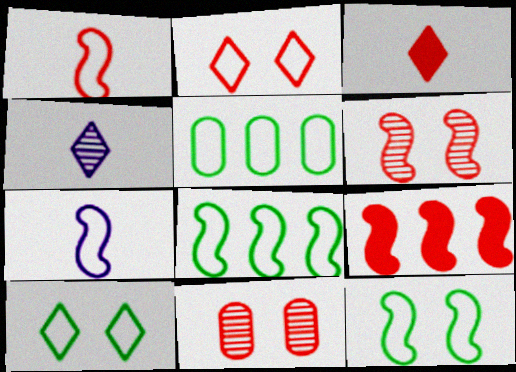[[1, 6, 9], 
[2, 5, 7]]